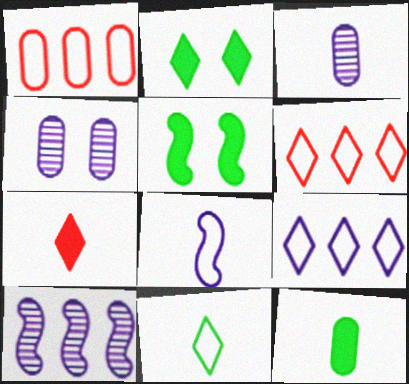[[1, 4, 12], 
[3, 5, 6]]